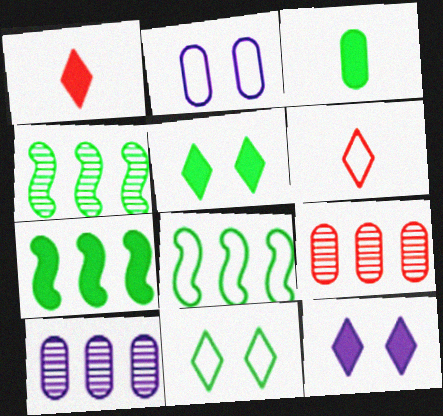[[1, 2, 4], 
[2, 3, 9], 
[2, 6, 8], 
[3, 4, 11], 
[3, 5, 7], 
[4, 7, 8]]